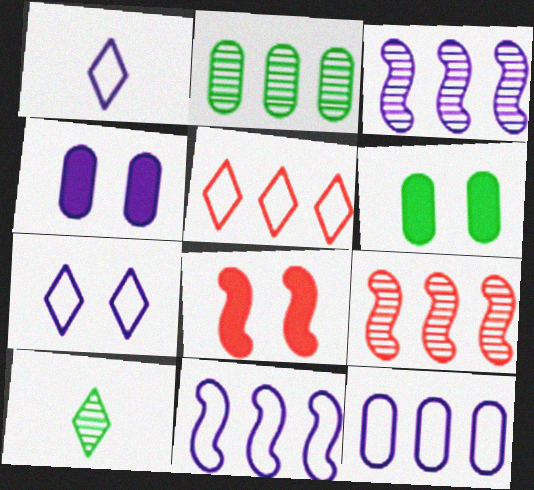[[1, 2, 8], 
[1, 3, 4], 
[1, 6, 9], 
[8, 10, 12]]